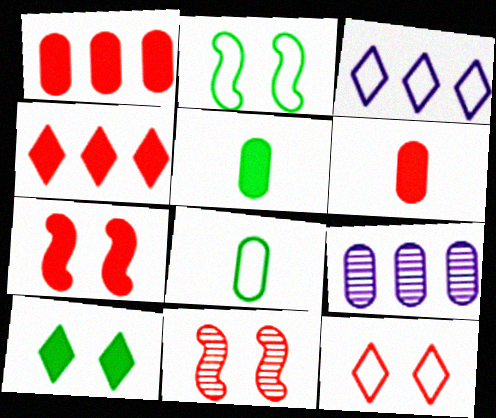[[3, 5, 11], 
[4, 6, 7]]